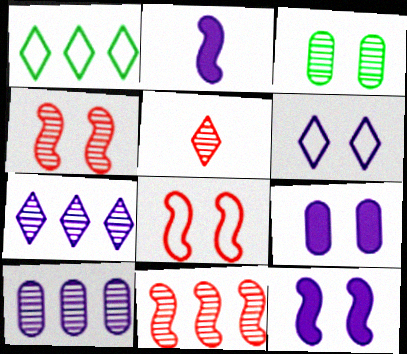[[2, 6, 10]]